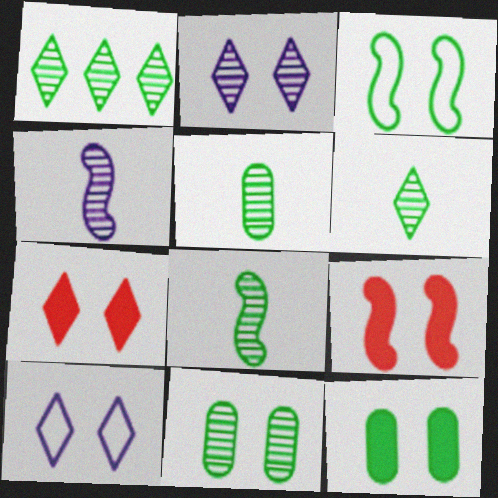[[1, 8, 11], 
[5, 6, 8], 
[9, 10, 11]]